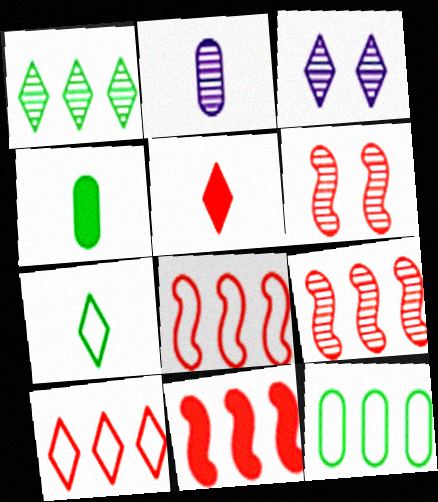[[1, 2, 6], 
[3, 4, 8], 
[8, 9, 11]]